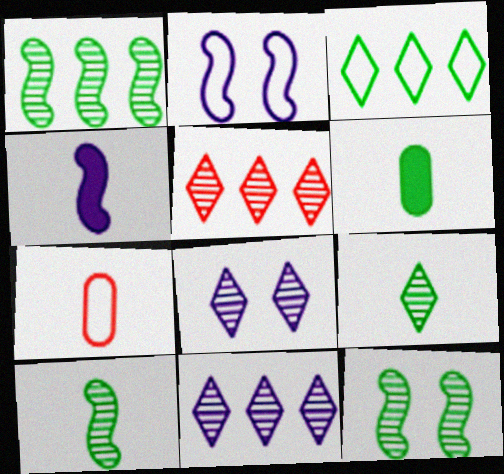[[1, 10, 12], 
[2, 3, 7], 
[2, 5, 6], 
[3, 6, 12], 
[4, 7, 9], 
[5, 8, 9]]